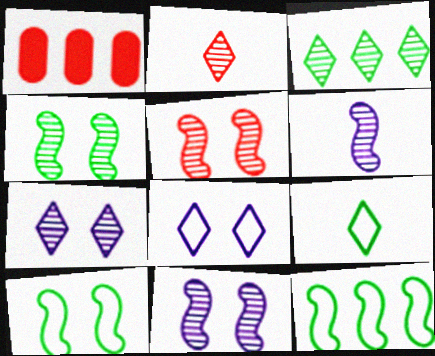[[1, 9, 11], 
[2, 3, 7], 
[4, 5, 11]]